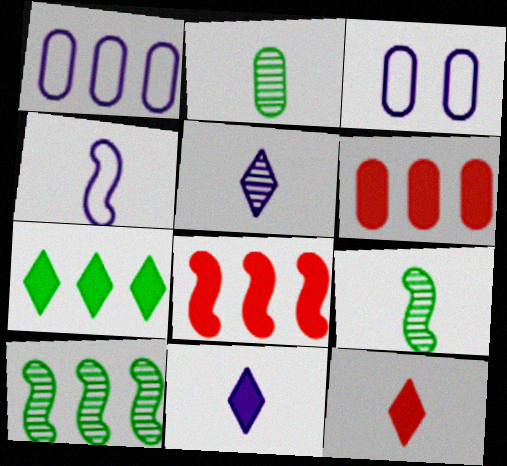[[2, 3, 6], 
[2, 4, 12], 
[3, 10, 12]]